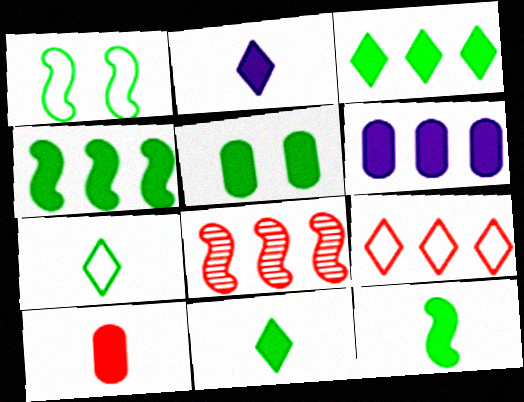[[2, 10, 12], 
[3, 5, 12], 
[4, 5, 11], 
[5, 6, 10]]